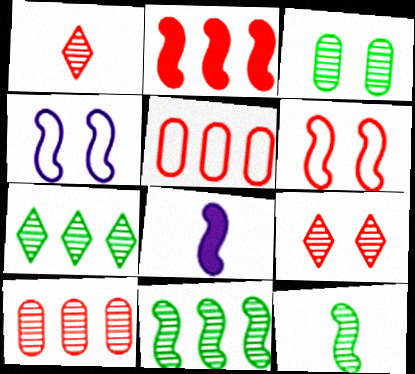[[2, 4, 12], 
[3, 7, 12], 
[6, 8, 11]]